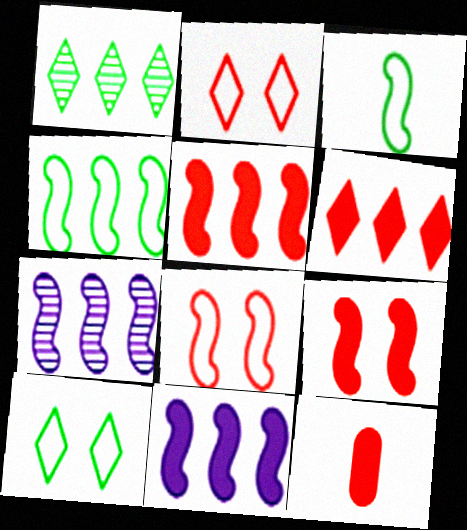[[3, 7, 9], 
[4, 5, 7], 
[6, 9, 12], 
[7, 10, 12]]